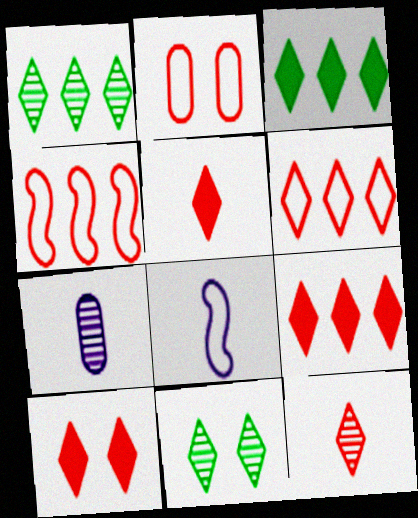[[5, 9, 10], 
[6, 10, 12]]